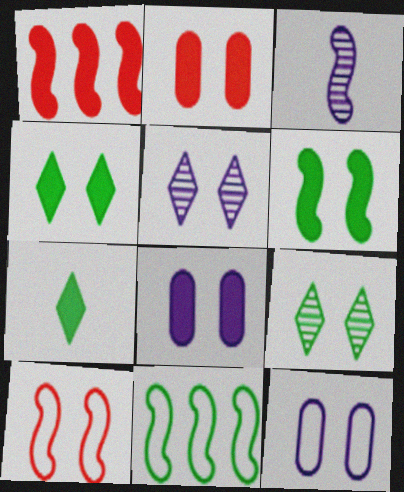[[1, 7, 8], 
[8, 9, 10]]